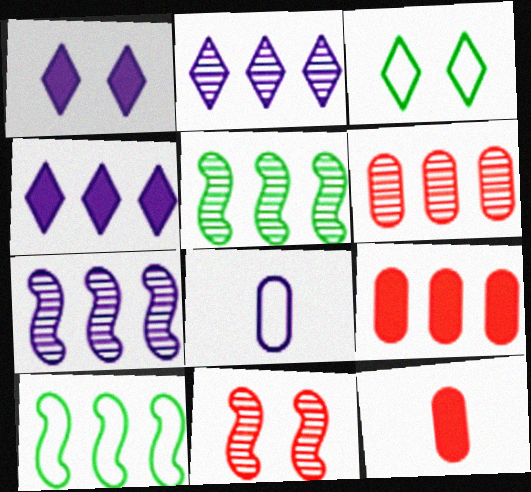[[1, 7, 8], 
[2, 5, 6], 
[2, 9, 10], 
[3, 7, 12], 
[4, 6, 10]]